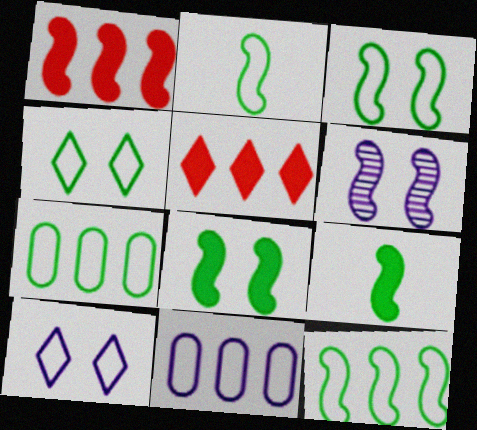[[1, 2, 6], 
[2, 3, 12], 
[2, 4, 7]]